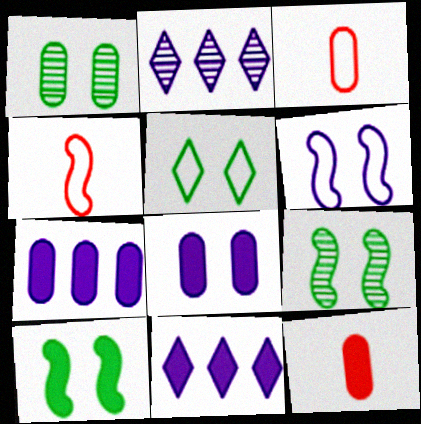[[1, 3, 7], 
[1, 4, 11], 
[1, 5, 10], 
[2, 3, 10], 
[3, 9, 11], 
[10, 11, 12]]